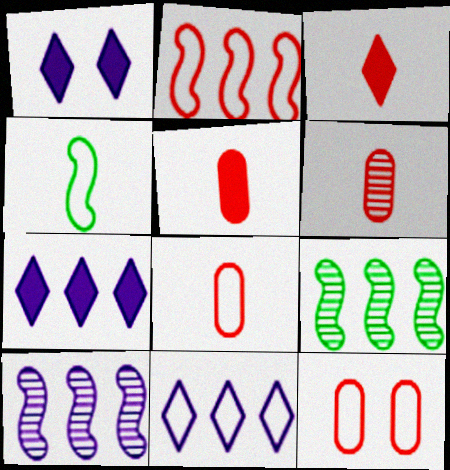[[1, 8, 9], 
[4, 11, 12], 
[5, 6, 8]]